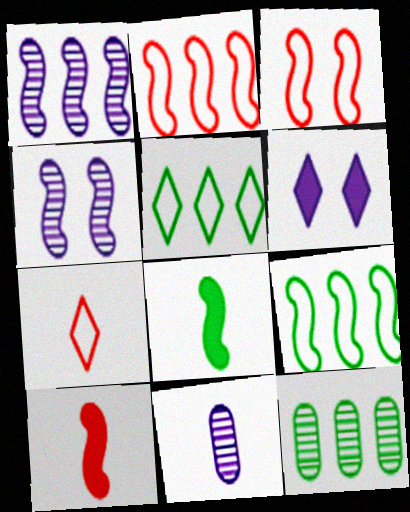[[1, 3, 8], 
[2, 4, 8], 
[4, 9, 10], 
[7, 8, 11]]